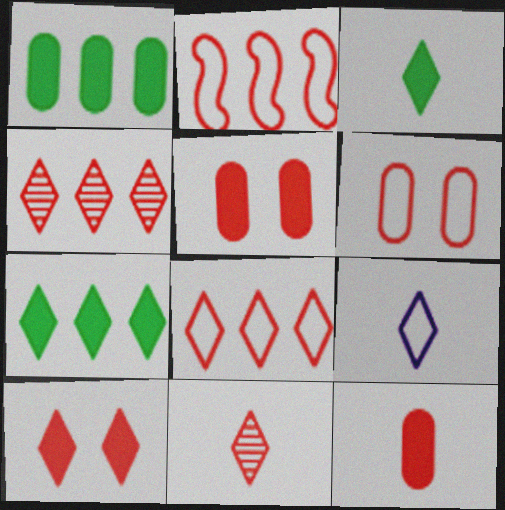[[2, 5, 11], 
[3, 9, 11], 
[8, 10, 11]]